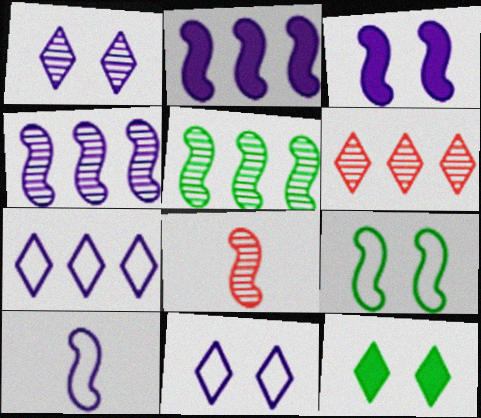[[2, 8, 9], 
[3, 4, 10]]